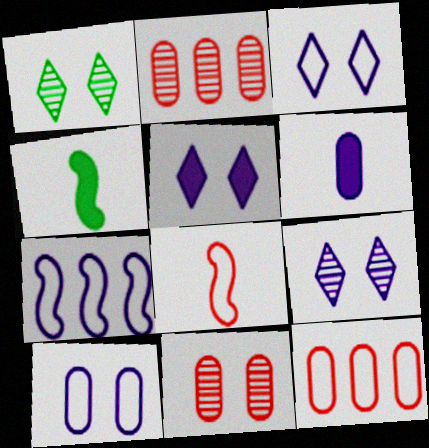[[2, 3, 4], 
[3, 5, 9], 
[4, 9, 12], 
[6, 7, 9]]